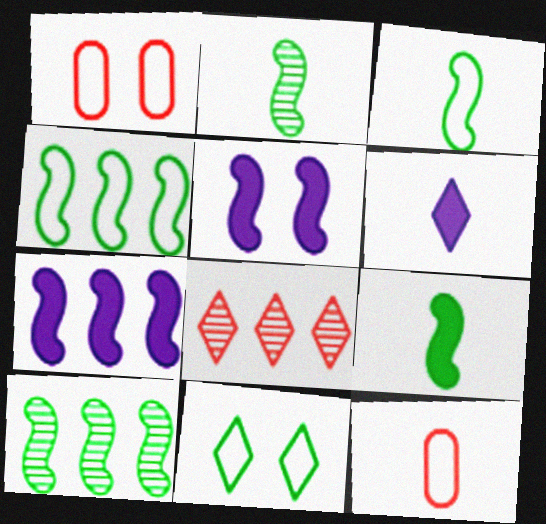[[1, 6, 10], 
[2, 3, 9], 
[2, 6, 12], 
[6, 8, 11]]